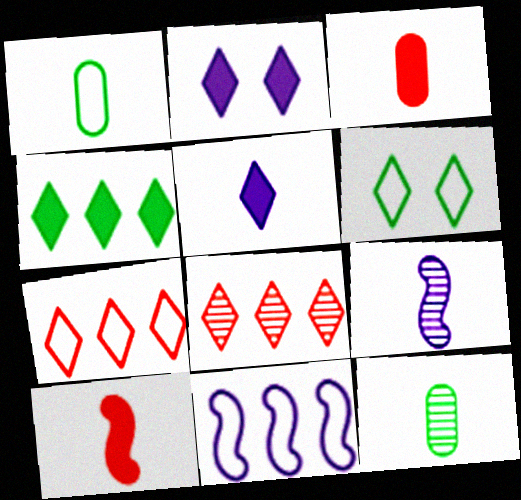[[5, 6, 8]]